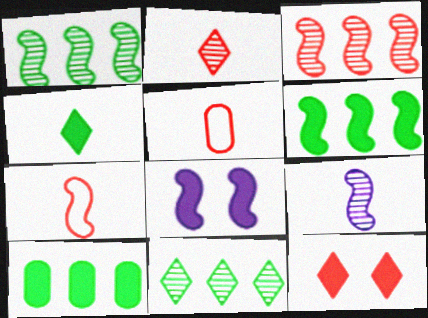[[1, 7, 8], 
[3, 5, 12], 
[4, 5, 9], 
[5, 8, 11]]